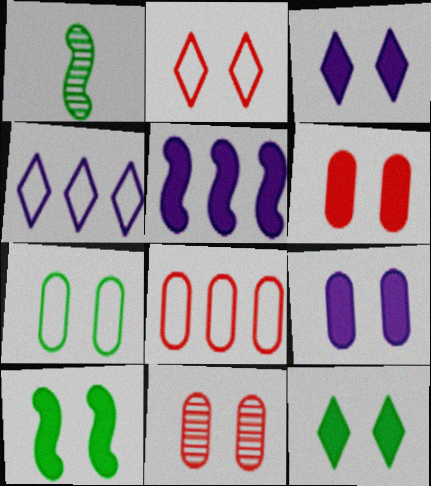[[1, 3, 8], 
[1, 4, 6], 
[3, 6, 10], 
[7, 9, 11]]